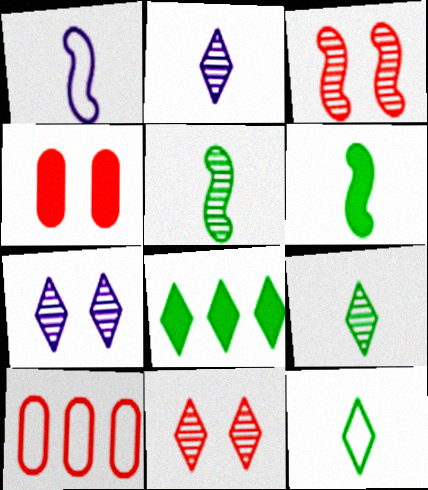[[6, 7, 10]]